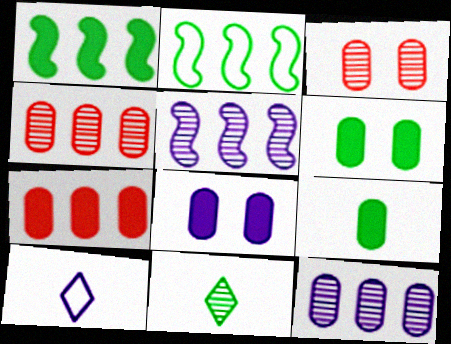[[1, 3, 10], 
[2, 6, 11], 
[3, 5, 11], 
[5, 8, 10], 
[7, 8, 9]]